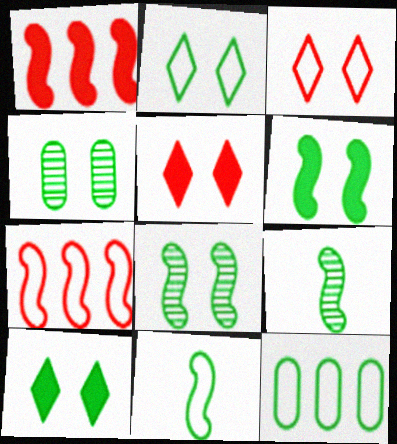[[2, 4, 6], 
[2, 11, 12], 
[9, 10, 12]]